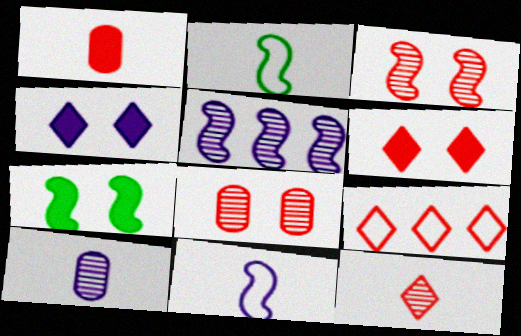[[1, 3, 9], 
[6, 9, 12], 
[7, 9, 10]]